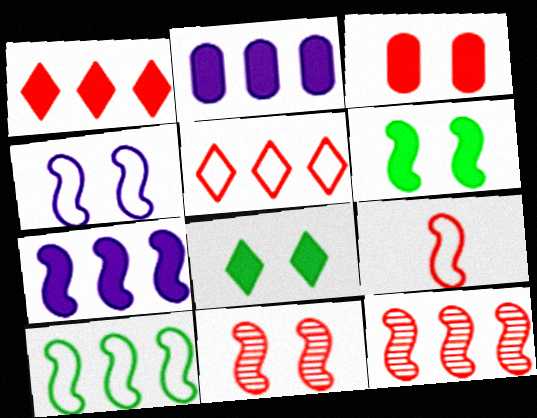[[4, 6, 11], 
[4, 9, 10], 
[7, 10, 12]]